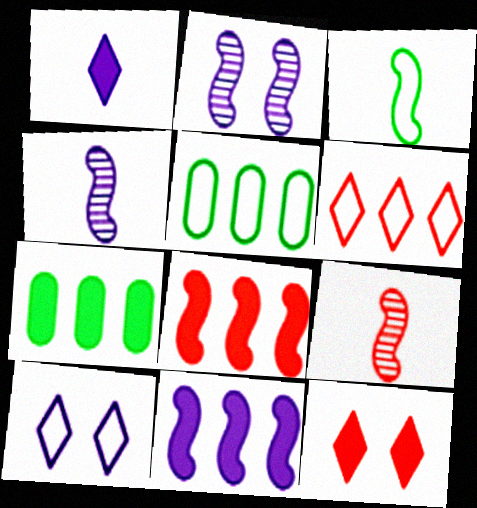[[2, 3, 8], 
[4, 5, 12], 
[7, 9, 10]]